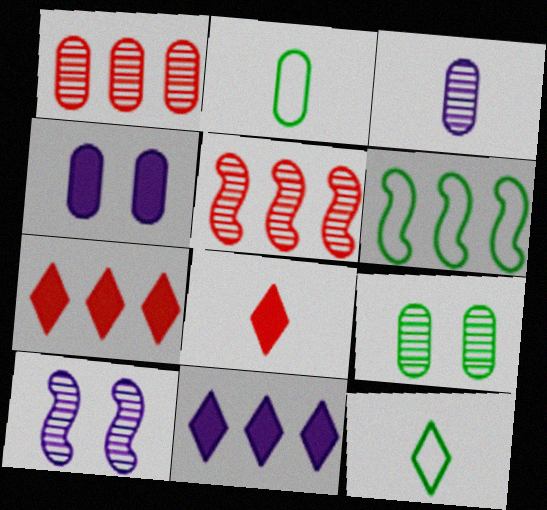[[1, 2, 4], 
[1, 3, 9], 
[1, 6, 11], 
[2, 7, 10], 
[4, 5, 12]]